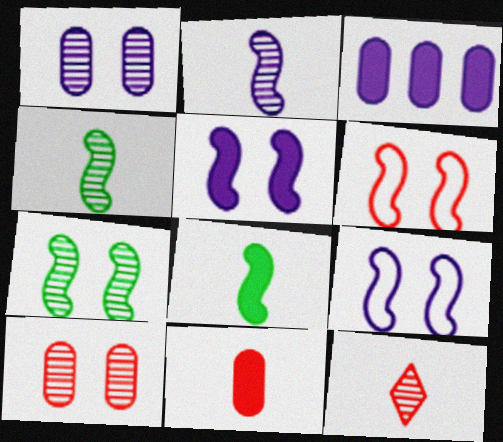[[5, 6, 7]]